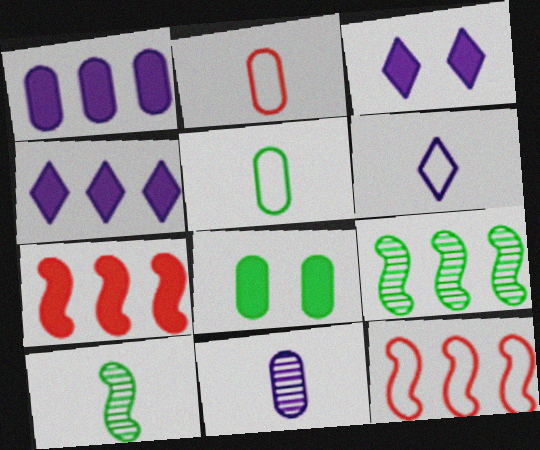[[2, 3, 9]]